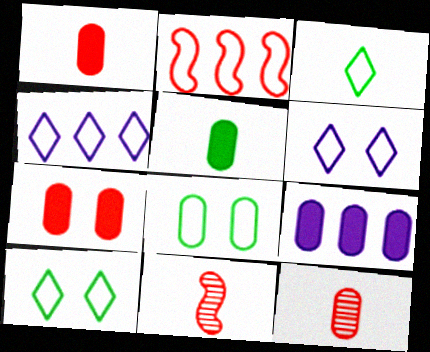[[5, 7, 9], 
[8, 9, 12], 
[9, 10, 11]]